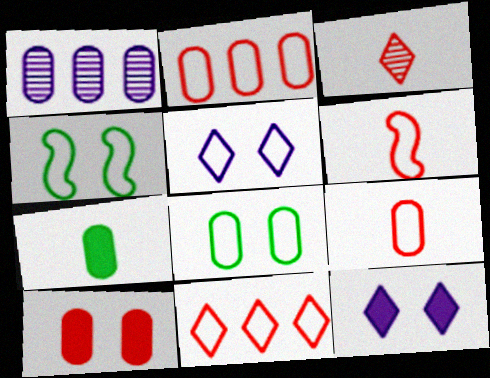[]